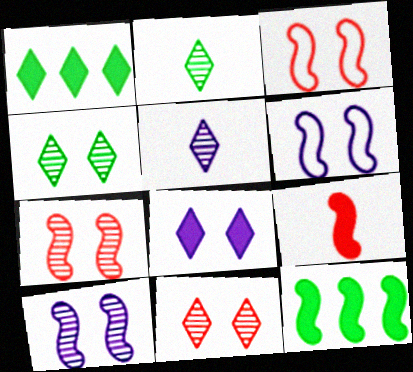[]